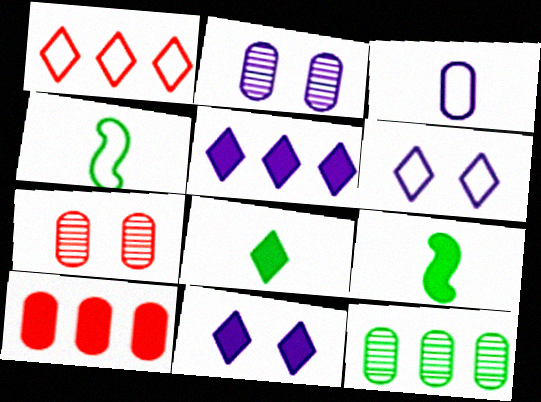[[1, 2, 9], 
[4, 5, 7], 
[9, 10, 11]]